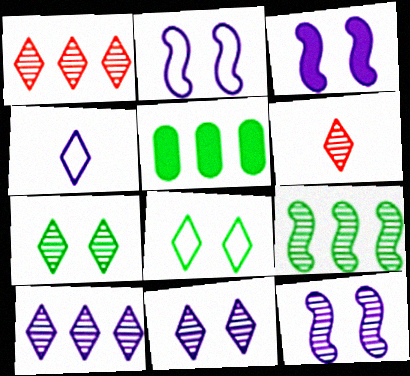[[2, 3, 12], 
[2, 5, 6], 
[6, 7, 10]]